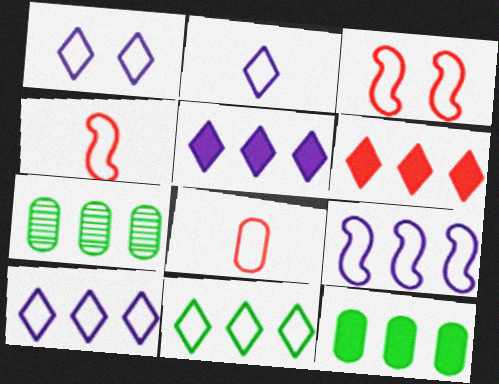[[1, 2, 10], 
[6, 7, 9]]